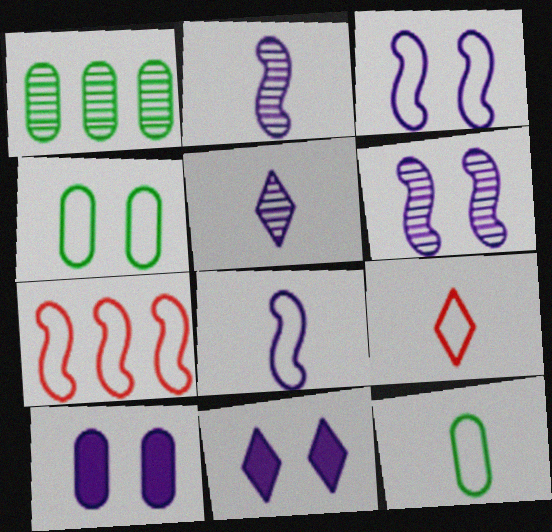[[8, 9, 12]]